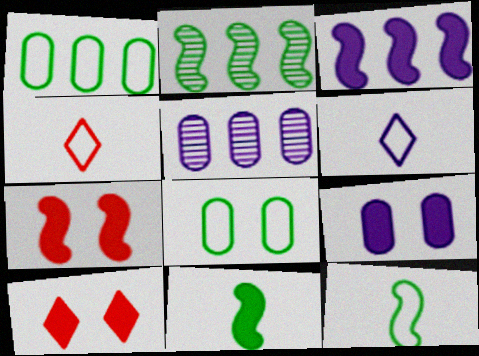[[2, 4, 9], 
[3, 7, 11], 
[5, 10, 12]]